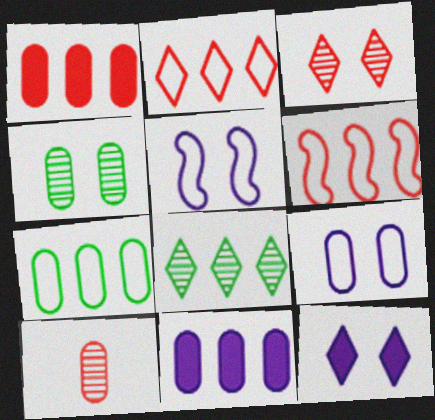[[6, 8, 11]]